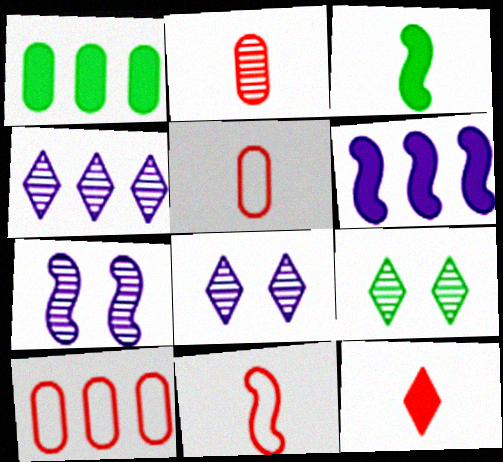[[1, 8, 11], 
[2, 11, 12], 
[3, 8, 10], 
[5, 6, 9]]